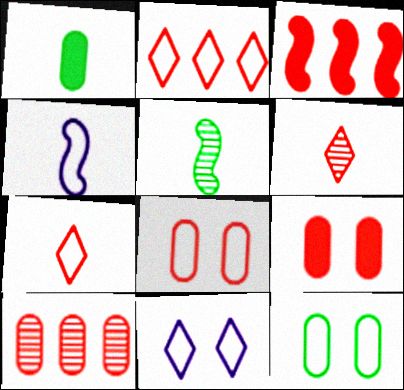[[1, 4, 6], 
[2, 3, 10], 
[2, 4, 12], 
[3, 6, 8]]